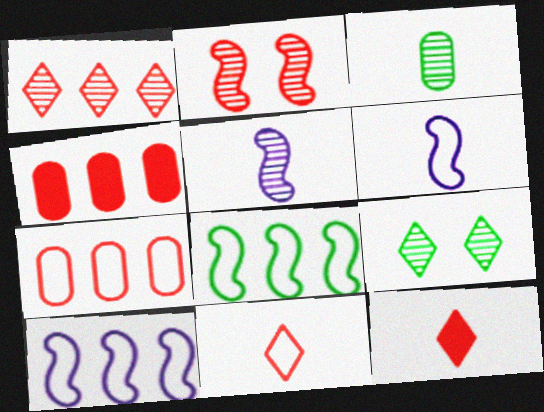[[2, 4, 11], 
[2, 7, 12], 
[3, 6, 12], 
[4, 6, 9]]